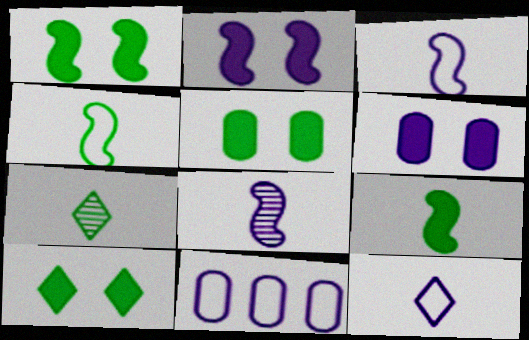[[1, 5, 10]]